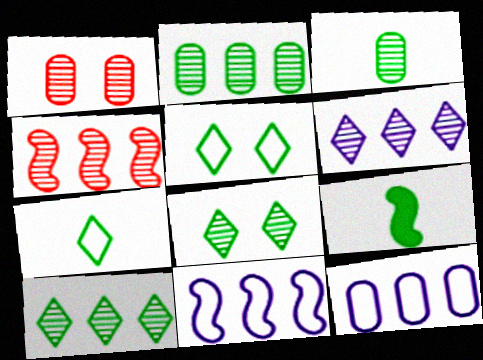[[2, 4, 6], 
[2, 5, 9], 
[3, 7, 9]]